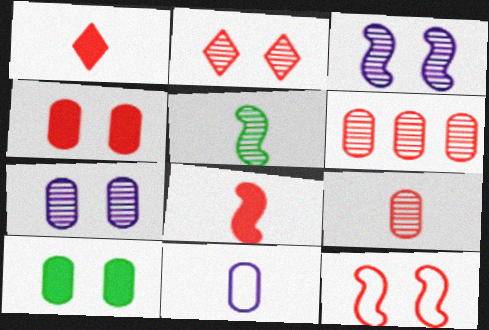[[1, 5, 11], 
[1, 6, 12], 
[2, 4, 12], 
[6, 10, 11]]